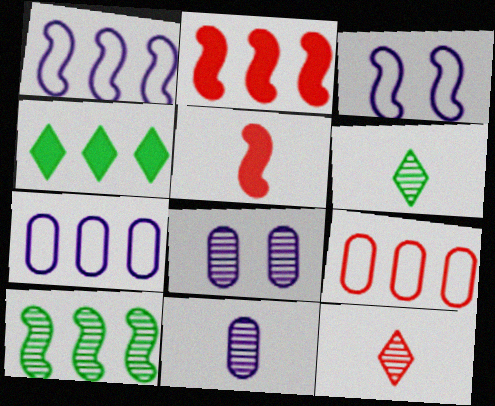[[1, 2, 10], 
[3, 5, 10], 
[8, 10, 12]]